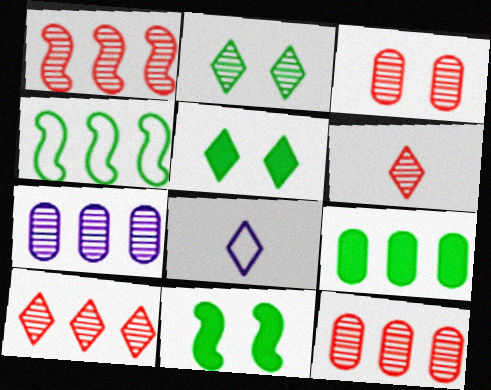[[1, 3, 6], 
[1, 10, 12], 
[5, 8, 10], 
[8, 11, 12]]